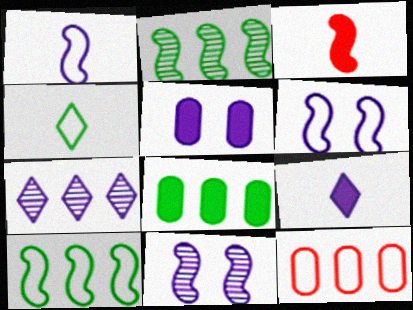[[1, 5, 7], 
[2, 3, 6], 
[3, 10, 11], 
[4, 6, 12]]